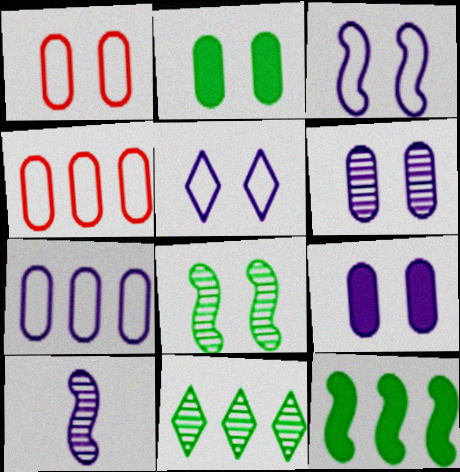[[1, 2, 6]]